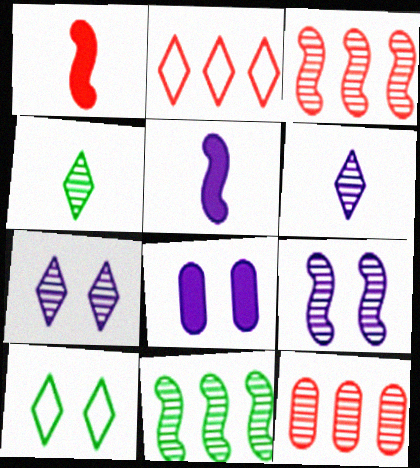[[4, 9, 12], 
[5, 10, 12]]